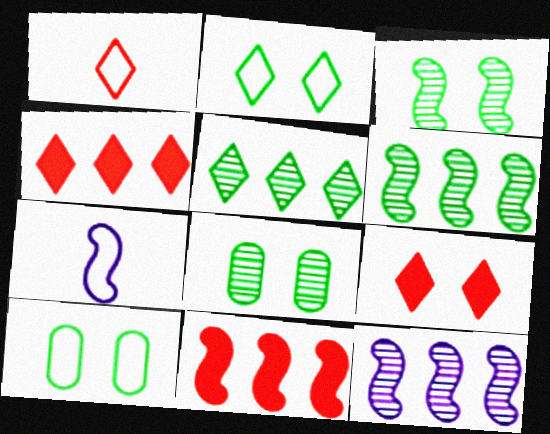[[3, 7, 11], 
[4, 7, 8]]